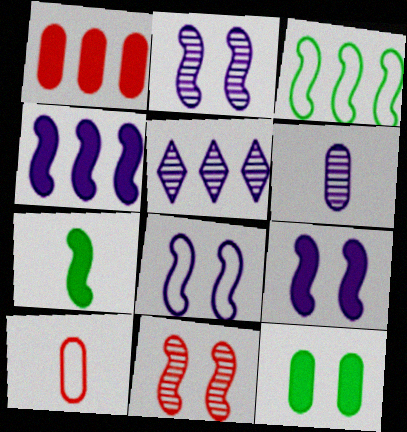[[1, 3, 5], 
[2, 5, 6], 
[2, 8, 9]]